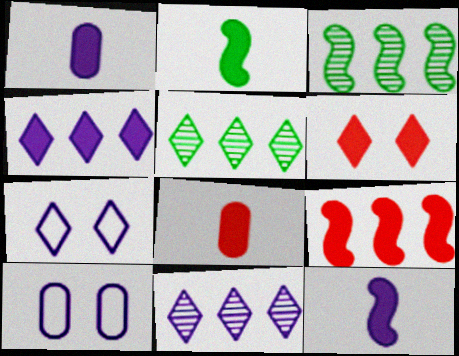[[3, 7, 8], 
[6, 8, 9], 
[10, 11, 12]]